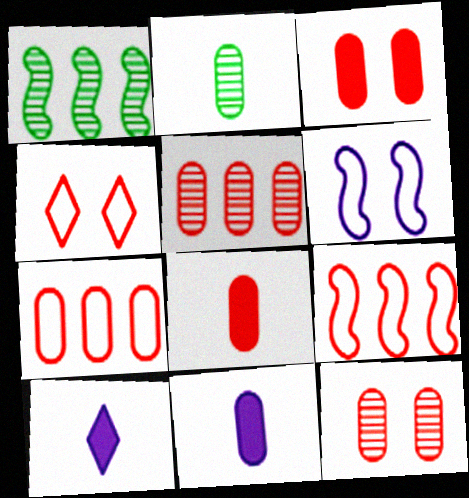[[1, 4, 11], 
[7, 8, 12]]